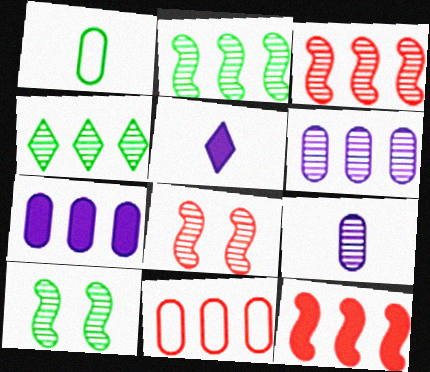[[3, 4, 6], 
[4, 8, 9], 
[5, 10, 11]]